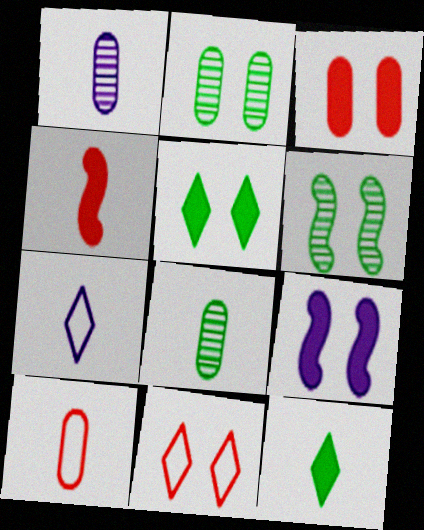[[2, 9, 11], 
[3, 5, 9], 
[4, 7, 8]]